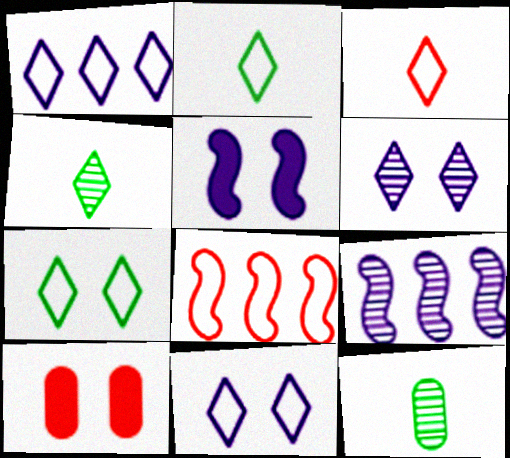[[1, 3, 7], 
[2, 9, 10]]